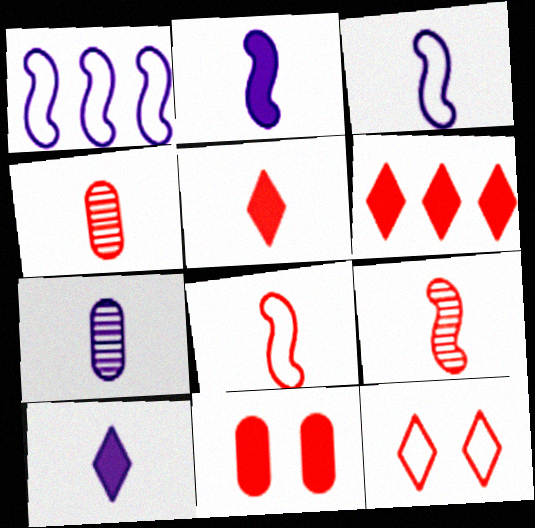[[3, 7, 10], 
[4, 5, 8]]